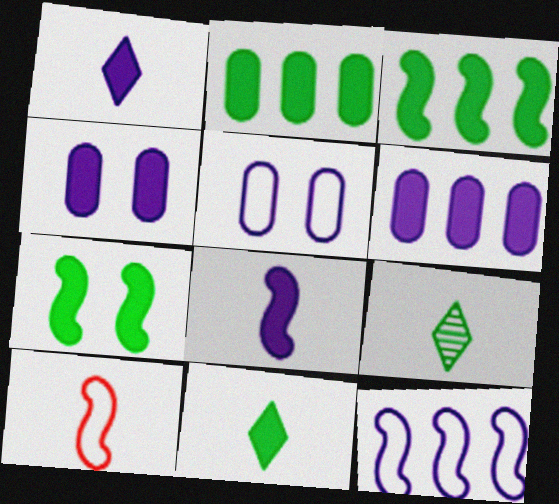[[2, 7, 11]]